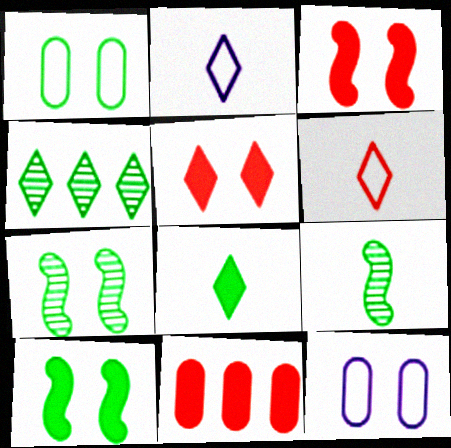[[2, 4, 5], 
[2, 7, 11], 
[5, 7, 12]]